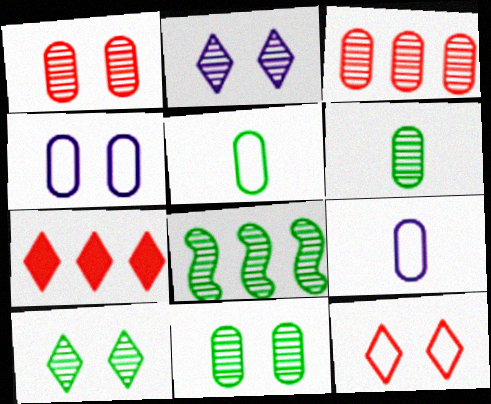[[6, 8, 10]]